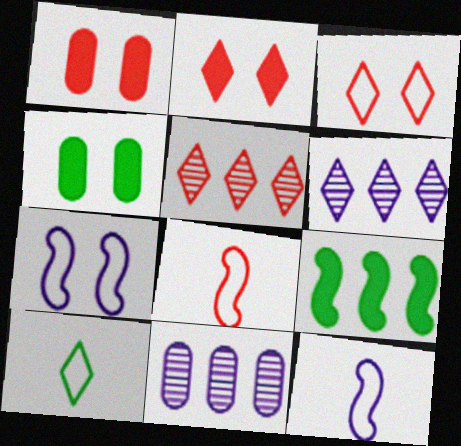[[1, 5, 8], 
[2, 6, 10], 
[4, 5, 12], 
[4, 6, 8]]